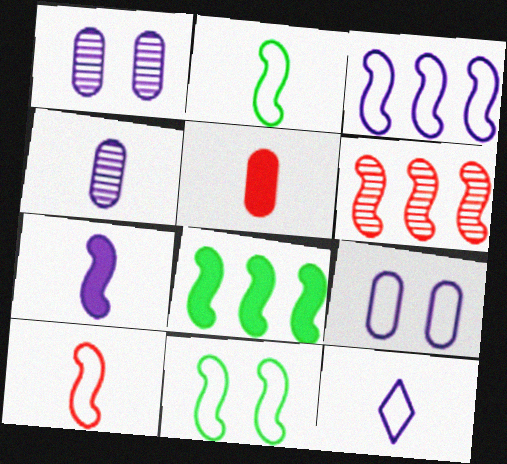[[3, 6, 8], 
[3, 9, 12], 
[3, 10, 11], 
[4, 7, 12], 
[6, 7, 11]]